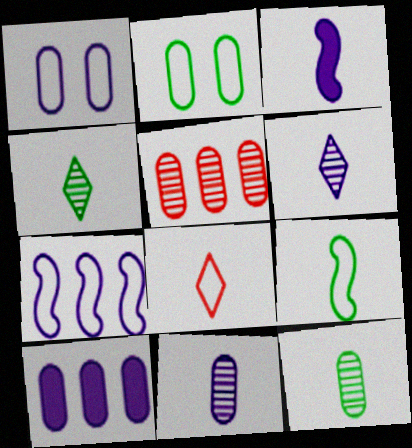[[1, 10, 11], 
[2, 7, 8], 
[3, 8, 12]]